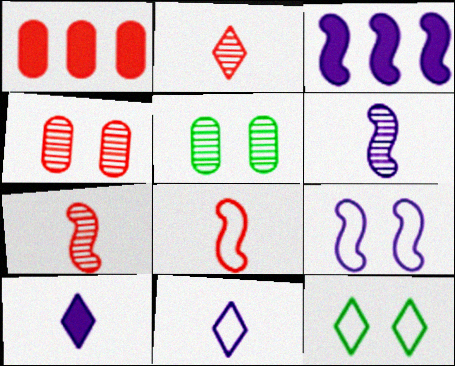[[1, 6, 12], 
[3, 6, 9]]